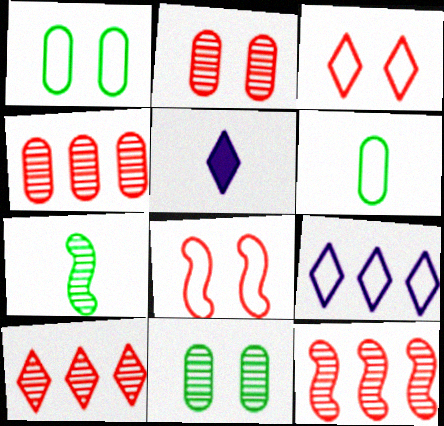[[1, 5, 12], 
[4, 10, 12], 
[6, 8, 9]]